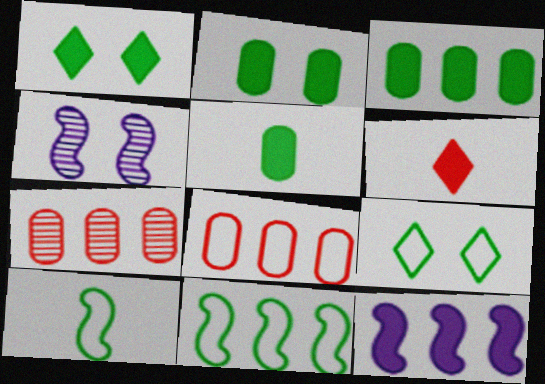[[2, 3, 5], 
[2, 6, 12]]